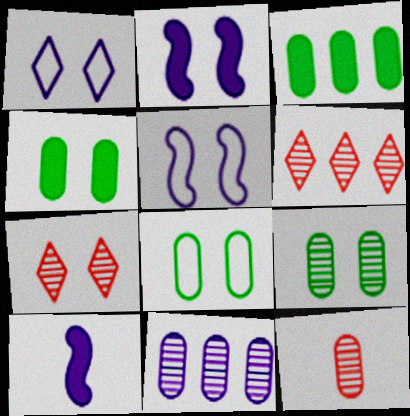[[1, 10, 11], 
[2, 7, 8], 
[4, 5, 7], 
[4, 8, 9], 
[6, 8, 10], 
[9, 11, 12]]